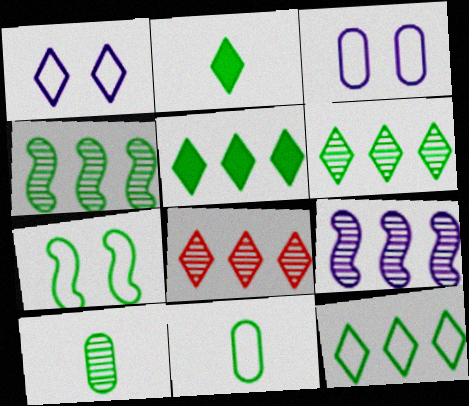[[1, 2, 8], 
[5, 6, 12], 
[5, 7, 10], 
[7, 11, 12]]